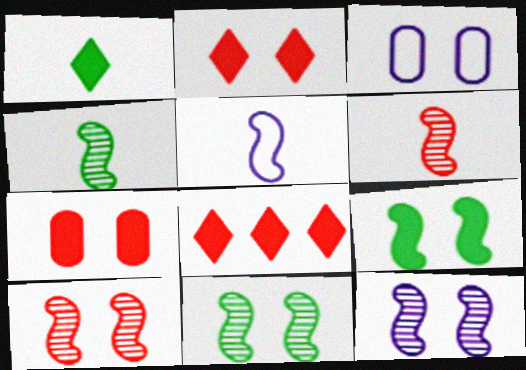[[2, 3, 11], 
[3, 4, 8], 
[10, 11, 12]]